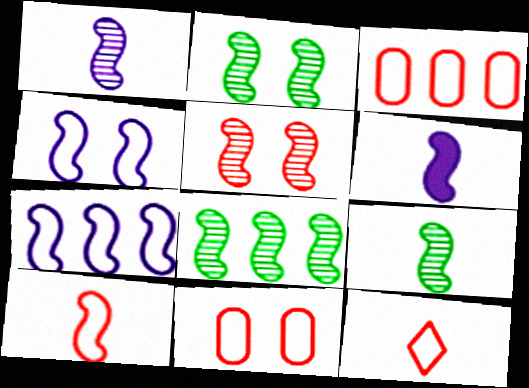[[1, 5, 8], 
[2, 8, 9], 
[6, 9, 10]]